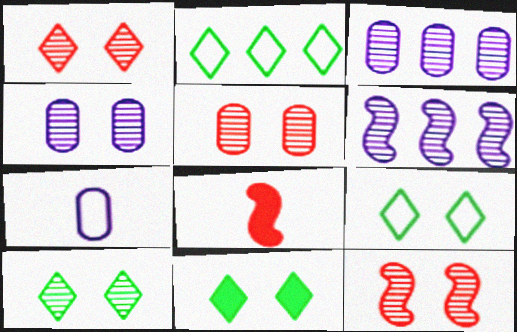[[1, 5, 12], 
[2, 4, 8], 
[3, 8, 9], 
[4, 10, 12], 
[9, 10, 11]]